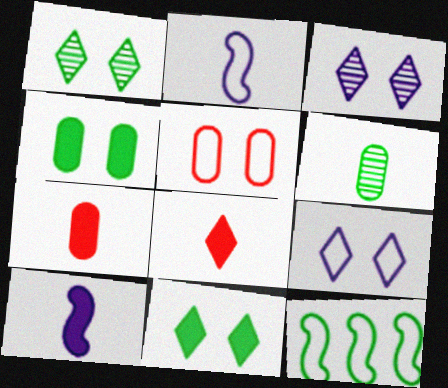[[2, 6, 8], 
[3, 7, 12], 
[6, 11, 12]]